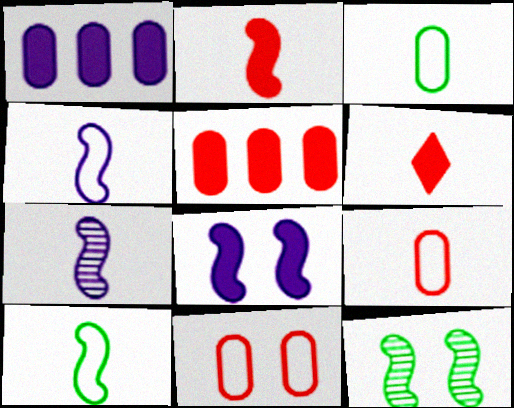[[2, 7, 10], 
[3, 6, 7]]